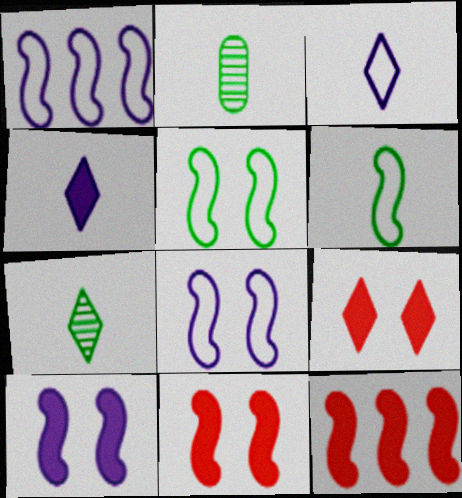[[1, 2, 9]]